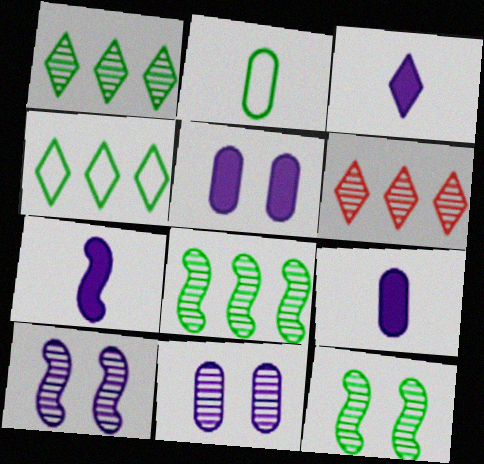[[3, 7, 9]]